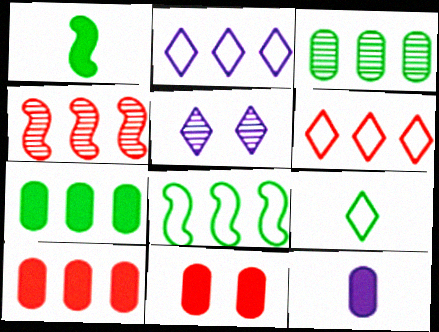[[2, 4, 7], 
[4, 6, 10], 
[7, 11, 12]]